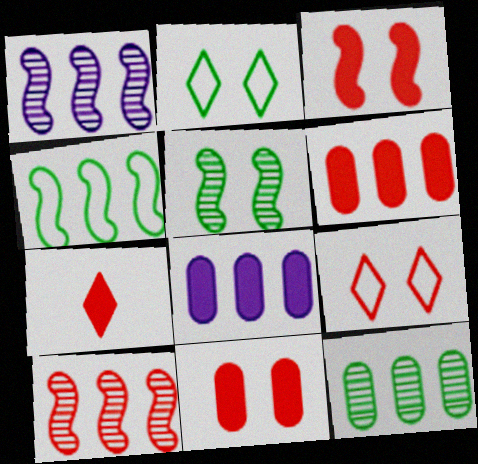[[3, 6, 7]]